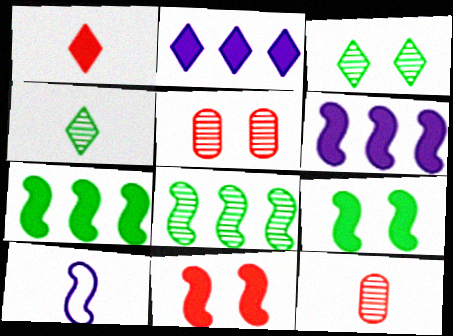[[8, 10, 11]]